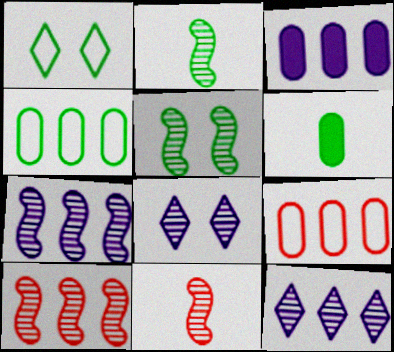[[1, 3, 11], 
[5, 7, 11]]